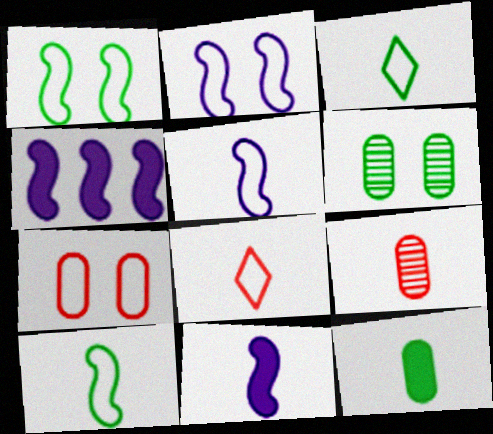[[3, 9, 11], 
[4, 6, 8]]